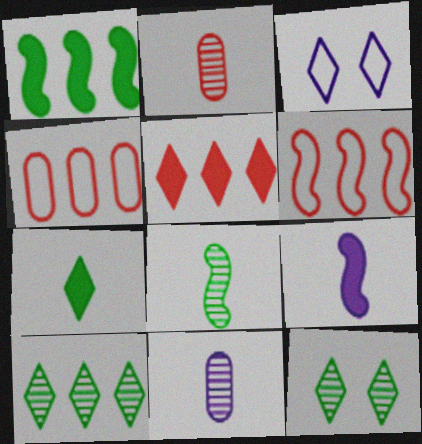[[1, 2, 3], 
[4, 9, 12]]